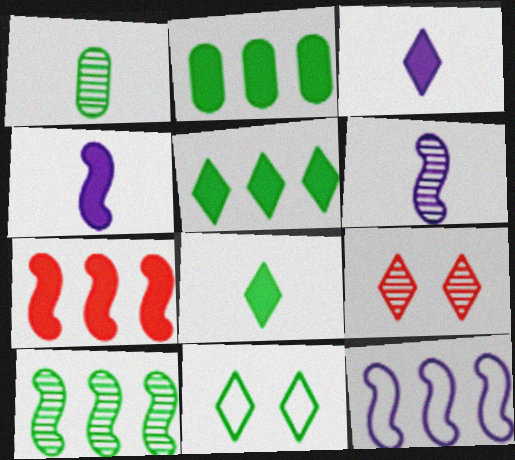[[7, 10, 12]]